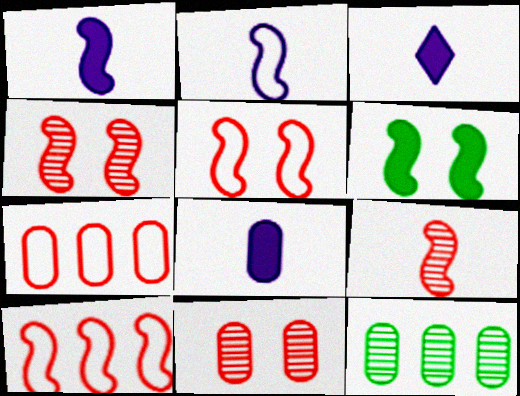[[1, 3, 8], 
[3, 5, 12]]